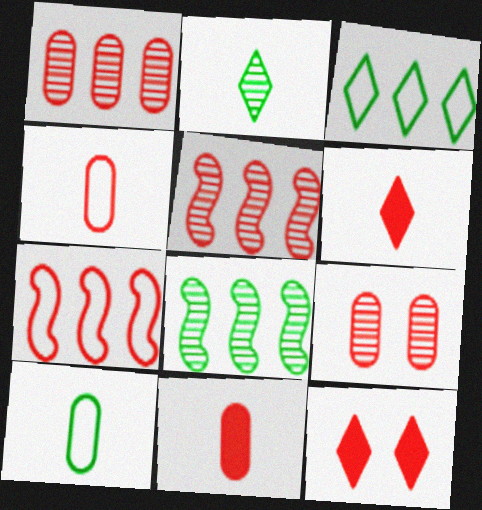[[4, 5, 12], 
[6, 7, 9]]